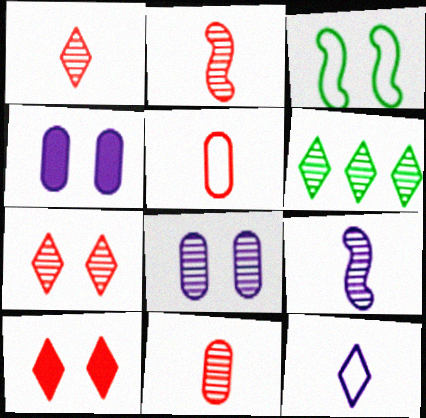[[1, 2, 11], 
[2, 6, 8], 
[3, 4, 7], 
[3, 8, 10], 
[6, 10, 12]]